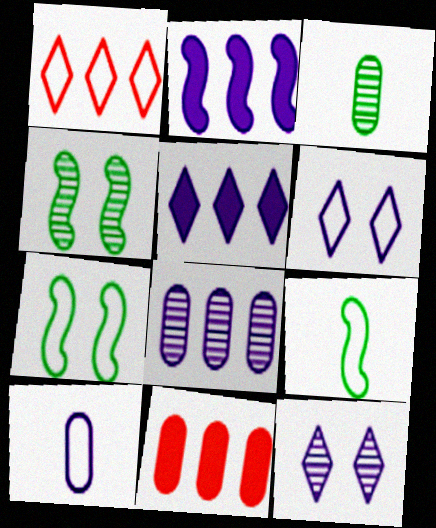[[1, 7, 10], 
[2, 10, 12], 
[9, 11, 12]]